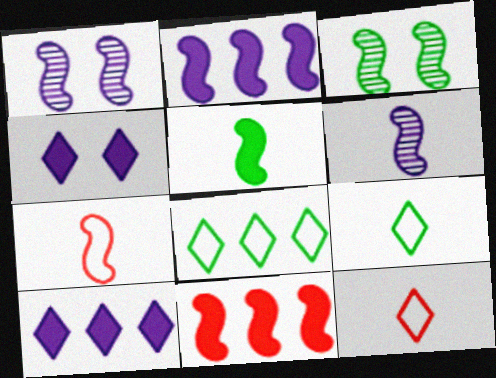[[2, 3, 7], 
[5, 6, 7]]